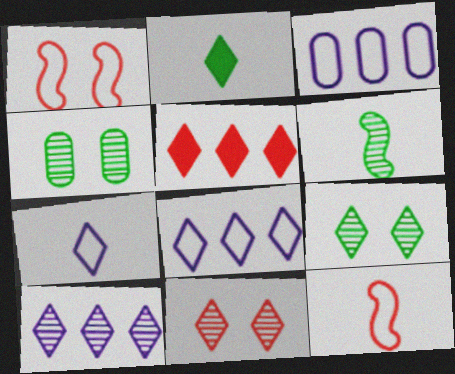[[2, 8, 11], 
[5, 7, 9]]